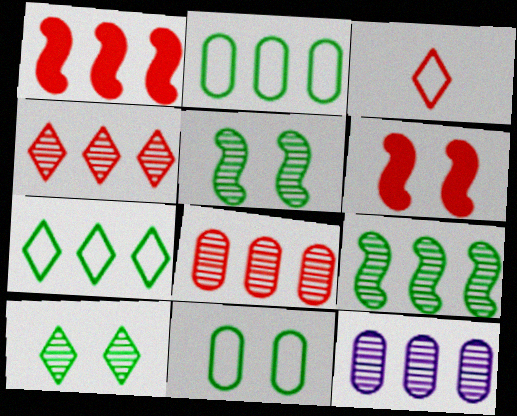[[1, 7, 12], 
[3, 6, 8], 
[4, 9, 12]]